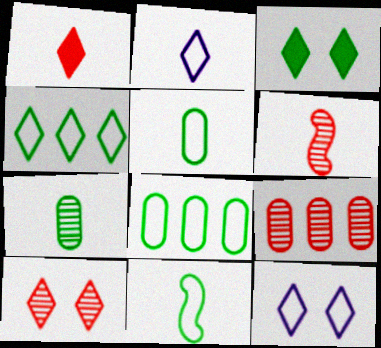[[3, 10, 12], 
[6, 9, 10]]